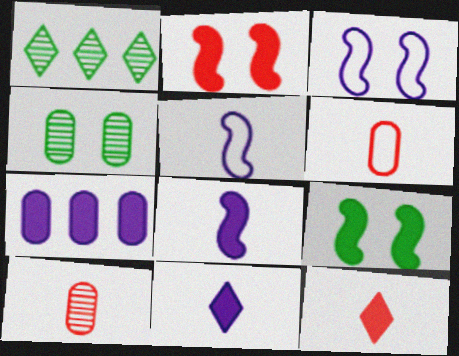[[4, 6, 7], 
[7, 9, 12]]